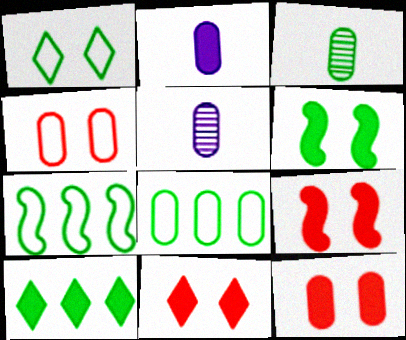[[2, 9, 10], 
[5, 7, 11], 
[5, 8, 12], 
[9, 11, 12]]